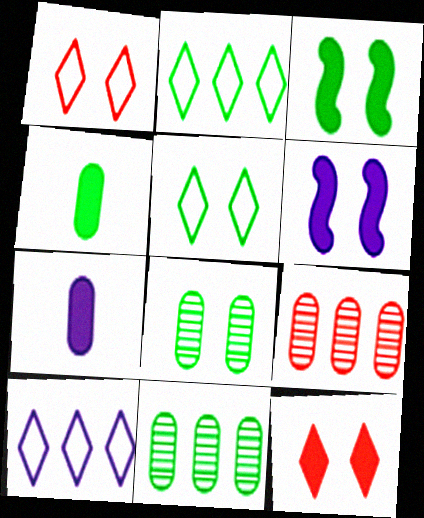[[1, 6, 8], 
[3, 5, 8]]